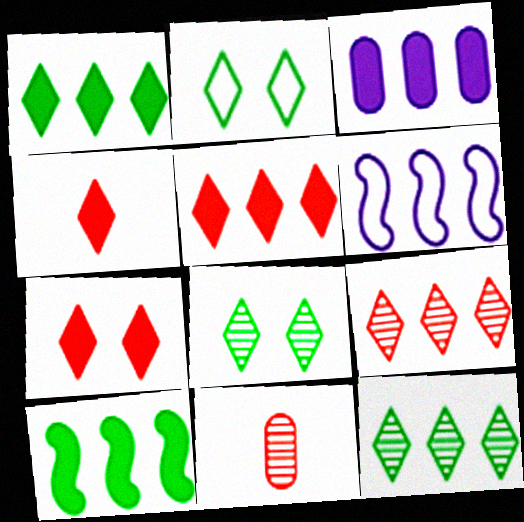[[3, 5, 10], 
[4, 5, 7]]